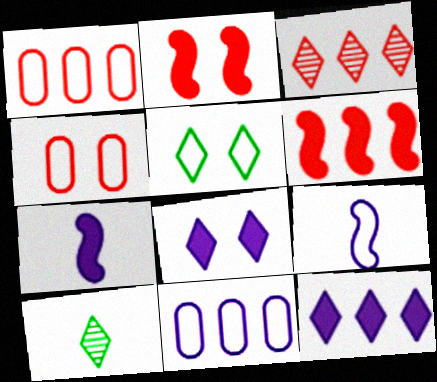[[1, 3, 6], 
[1, 5, 9], 
[2, 10, 11]]